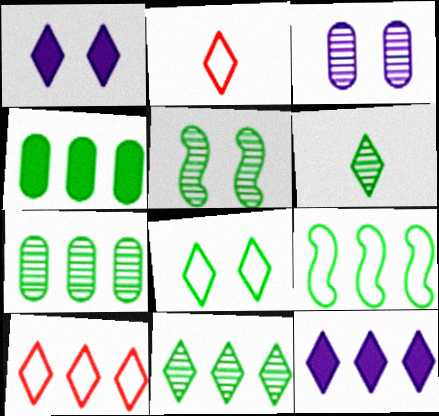[[1, 2, 11], 
[1, 6, 10], 
[4, 9, 11], 
[5, 6, 7], 
[10, 11, 12]]